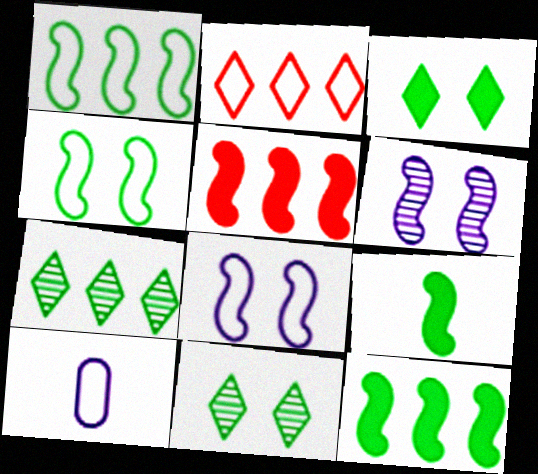[[2, 4, 10], 
[5, 10, 11]]